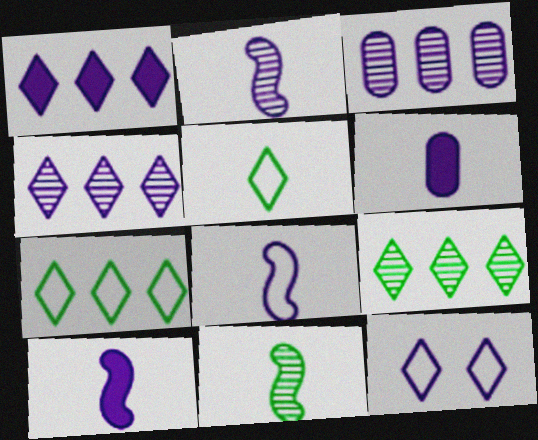[[2, 8, 10], 
[3, 10, 12]]